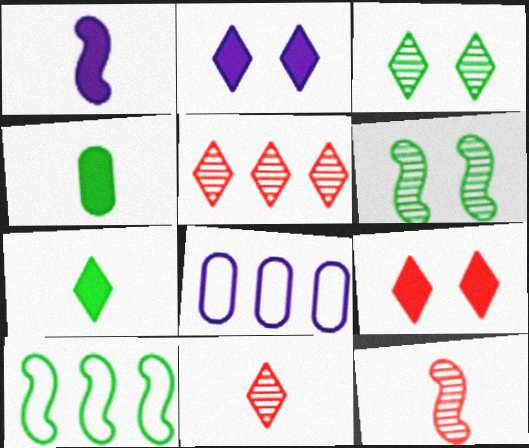[[3, 4, 10]]